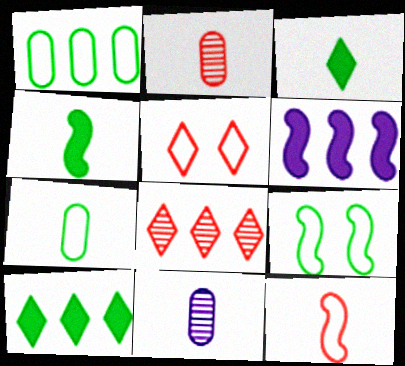[[1, 6, 8], 
[3, 11, 12]]